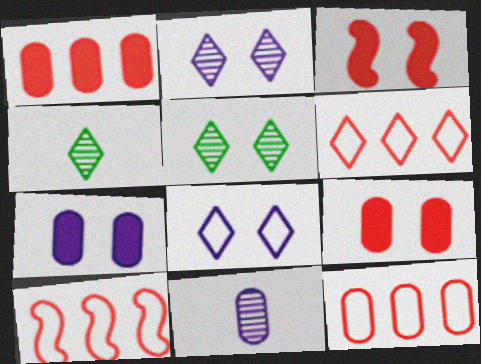[[4, 7, 10], 
[6, 10, 12]]